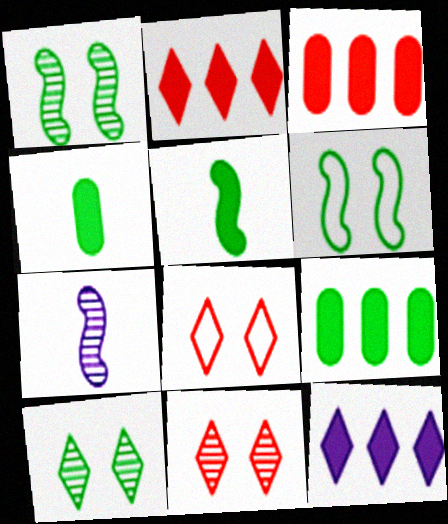[[7, 8, 9]]